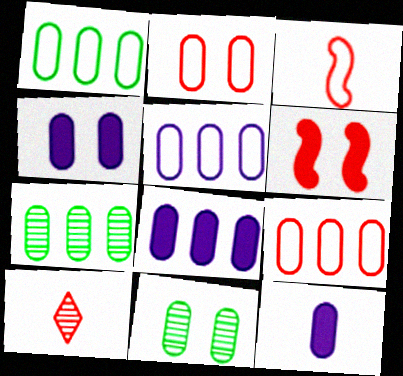[[1, 5, 9], 
[2, 4, 11], 
[2, 7, 12], 
[4, 8, 12], 
[6, 9, 10], 
[7, 8, 9], 
[9, 11, 12]]